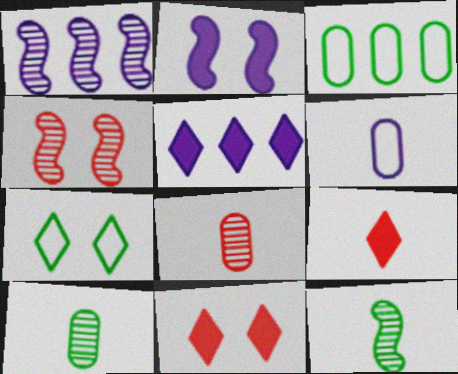[[1, 4, 12], 
[6, 9, 12]]